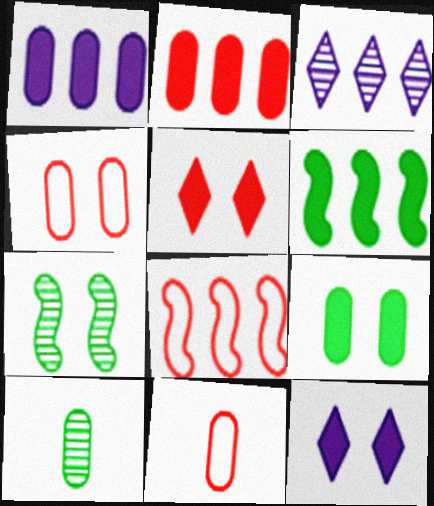[[1, 4, 10], 
[4, 7, 12], 
[8, 10, 12]]